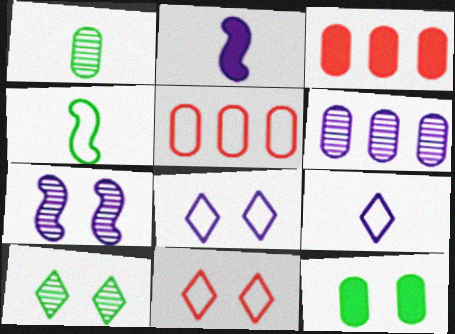[[2, 5, 10], 
[2, 6, 8], 
[4, 5, 8], 
[7, 11, 12]]